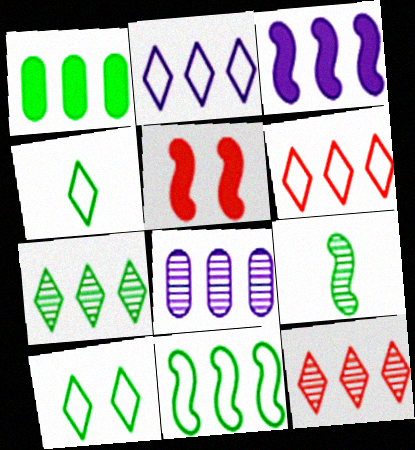[[1, 7, 11], 
[1, 9, 10], 
[2, 3, 8], 
[4, 5, 8]]